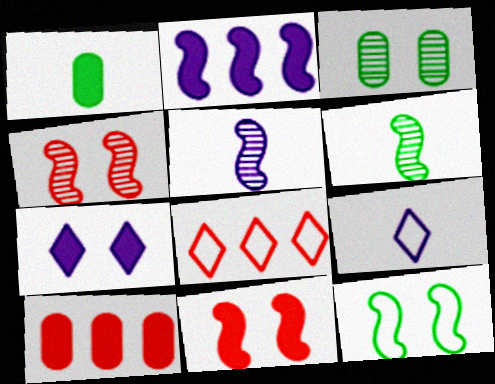[]